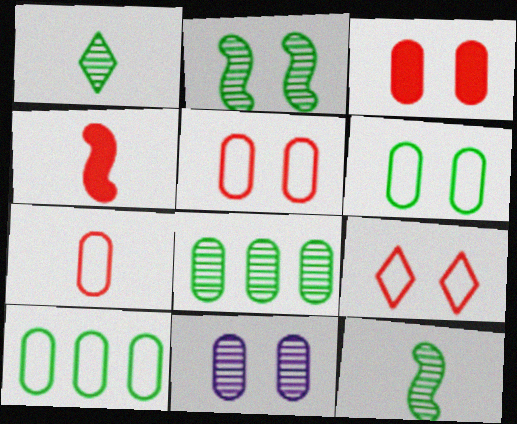[[1, 2, 8], 
[3, 6, 11]]